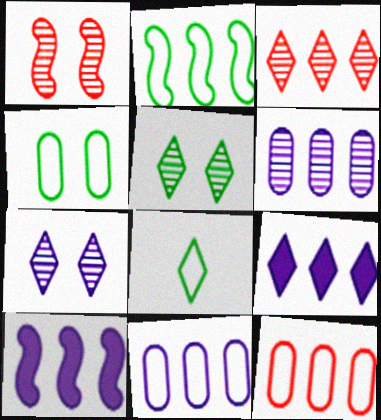[[2, 4, 8]]